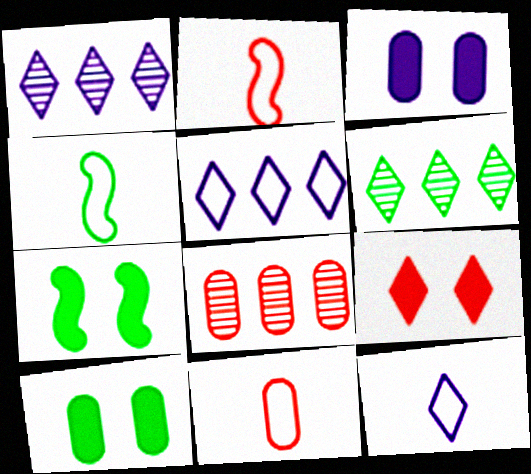[[1, 2, 10], 
[1, 7, 11], 
[2, 3, 6], 
[2, 8, 9], 
[3, 7, 9], 
[4, 6, 10], 
[4, 11, 12], 
[6, 9, 12], 
[7, 8, 12]]